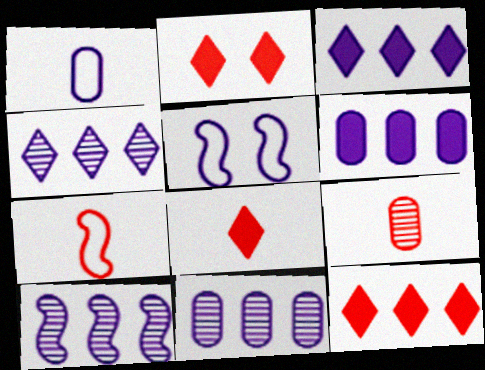[[2, 8, 12], 
[4, 10, 11], 
[7, 8, 9]]